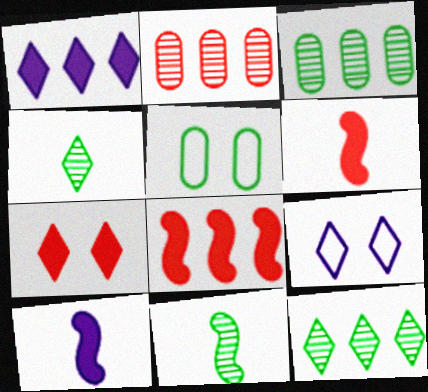[[3, 6, 9]]